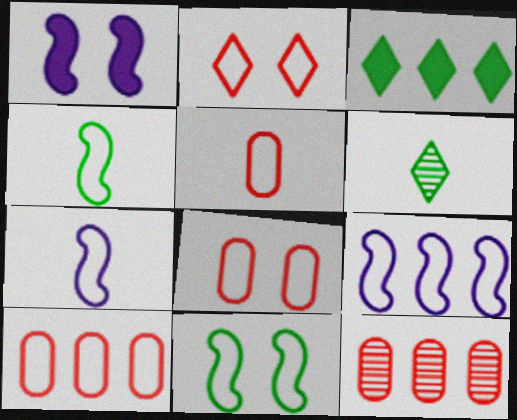[[1, 6, 10], 
[3, 9, 12], 
[5, 8, 10]]